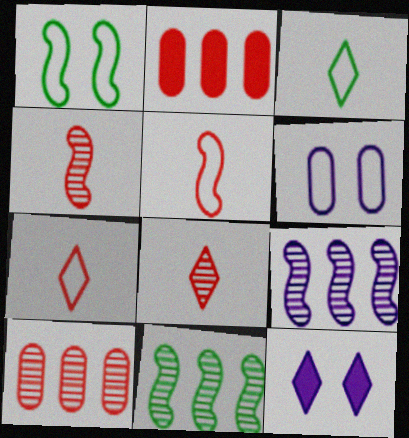[]